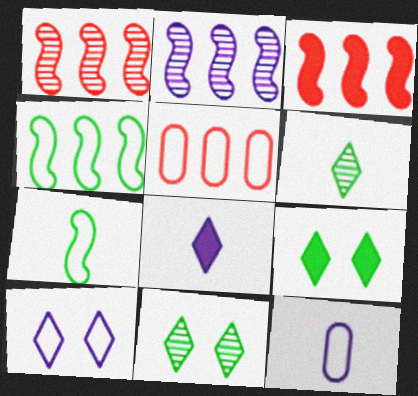[[1, 9, 12], 
[2, 3, 4], 
[3, 11, 12], 
[5, 7, 10]]